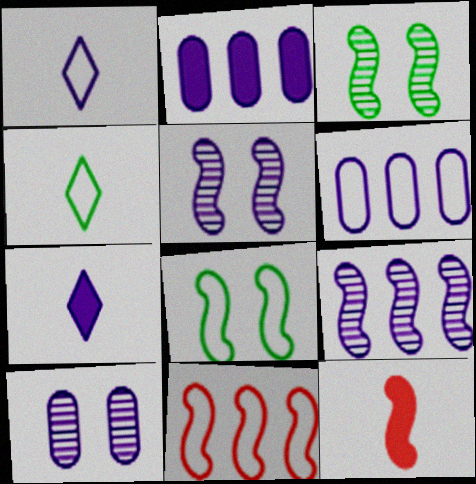[[1, 2, 5], 
[5, 6, 7], 
[8, 9, 12]]